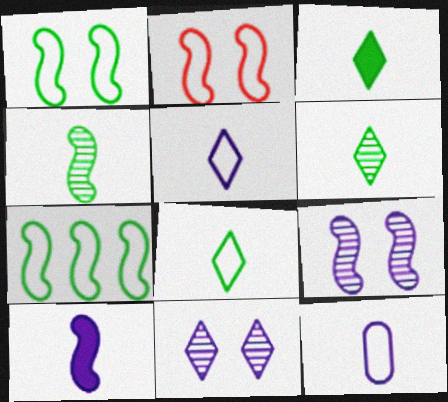[[3, 6, 8]]